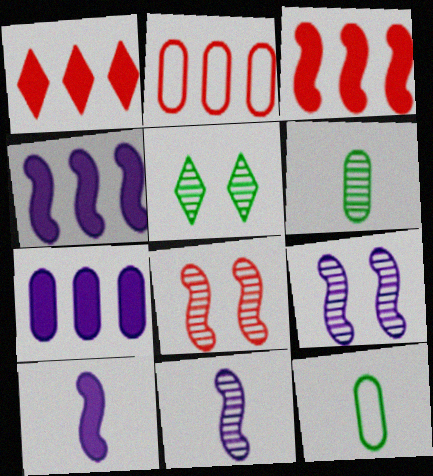[[1, 9, 12], 
[2, 5, 10]]